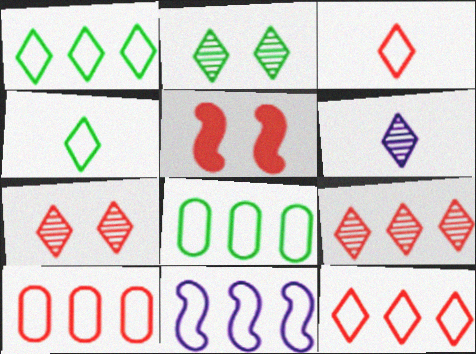[[1, 10, 11], 
[2, 6, 9], 
[5, 6, 8], 
[8, 11, 12]]